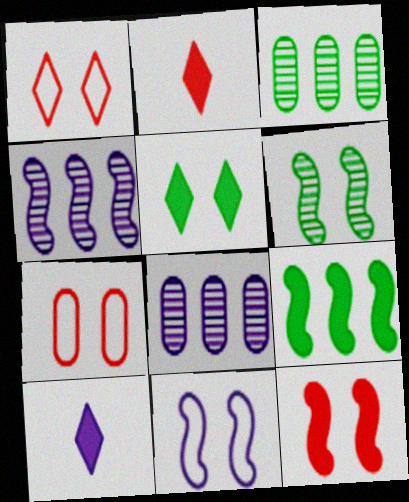[[2, 3, 11], 
[6, 11, 12], 
[8, 10, 11]]